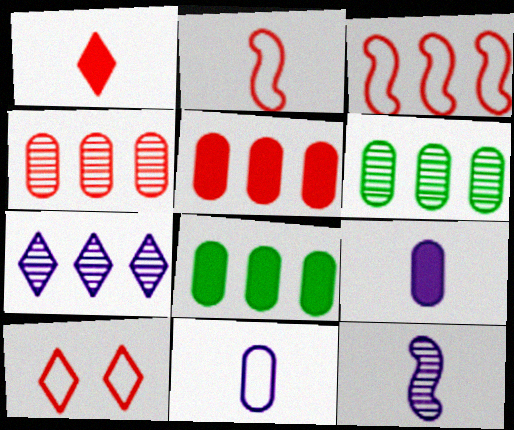[[3, 7, 8], 
[8, 10, 12]]